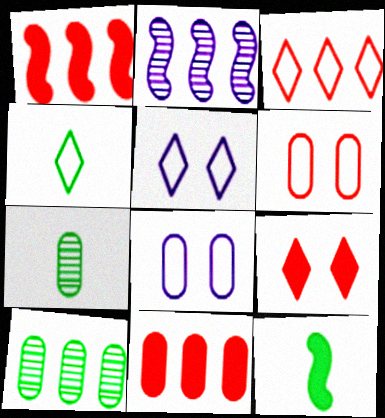[[1, 5, 7], 
[3, 4, 5], 
[4, 7, 12], 
[7, 8, 11]]